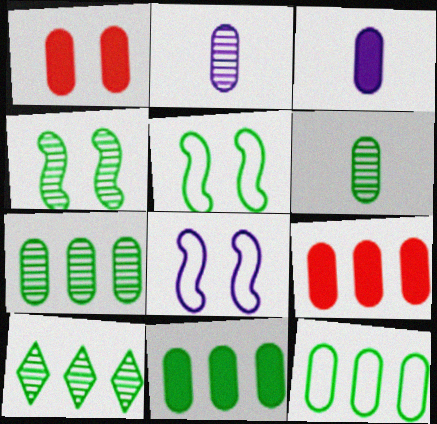[[1, 2, 12], 
[1, 3, 11], 
[4, 6, 10], 
[7, 11, 12]]